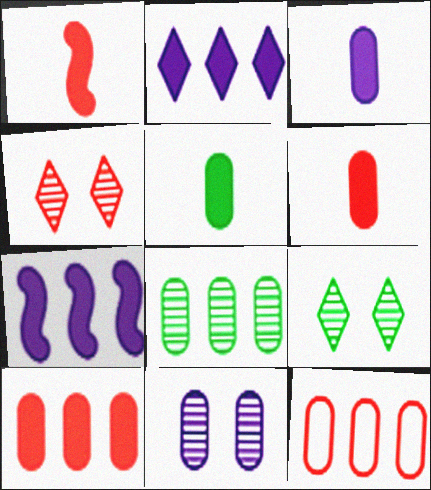[[1, 4, 12], 
[3, 5, 6], 
[5, 11, 12]]